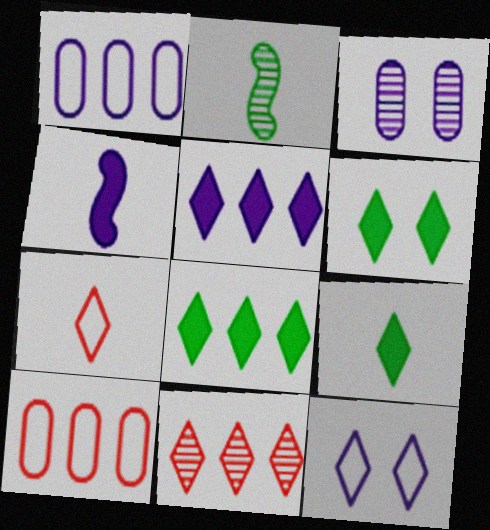[[2, 3, 11], 
[6, 8, 9], 
[9, 11, 12]]